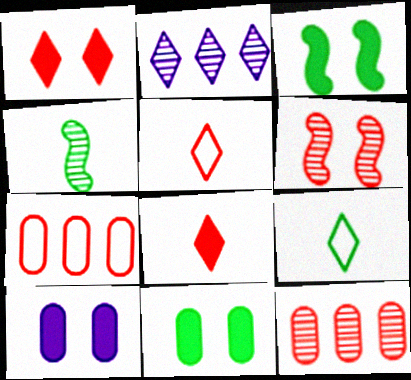[[1, 2, 9], 
[1, 3, 10], 
[6, 7, 8]]